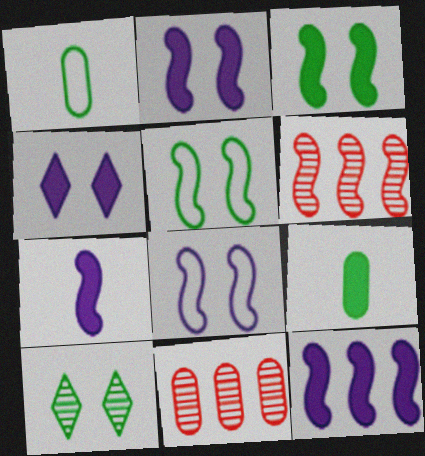[[1, 4, 6], 
[2, 7, 12], 
[5, 6, 7]]